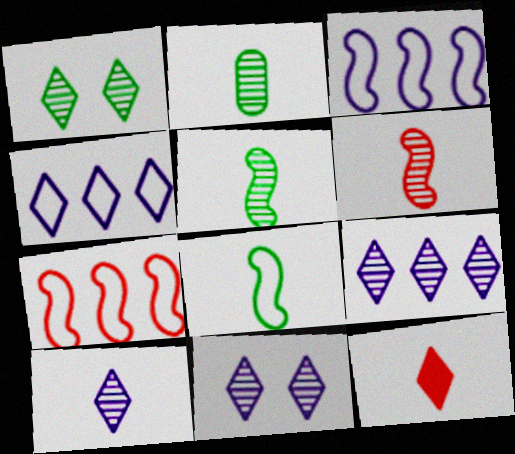[[1, 4, 12], 
[2, 6, 10], 
[9, 10, 11]]